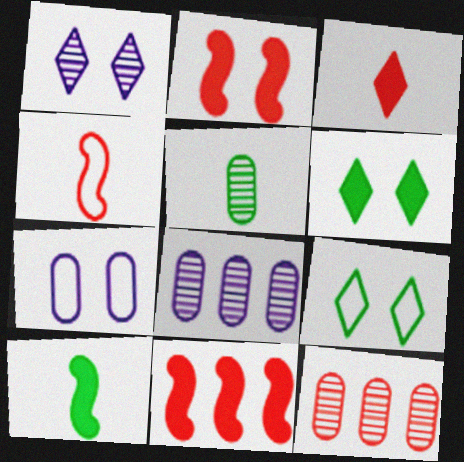[[4, 6, 8]]